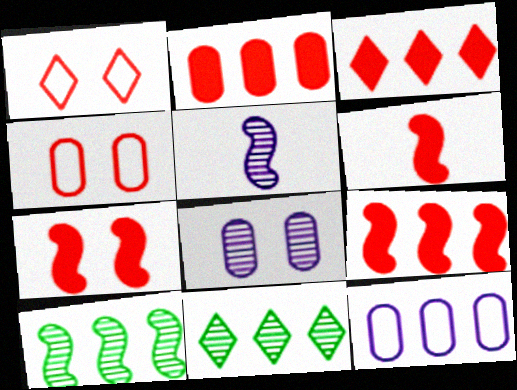[[2, 3, 9], 
[3, 10, 12], 
[6, 7, 9], 
[9, 11, 12]]